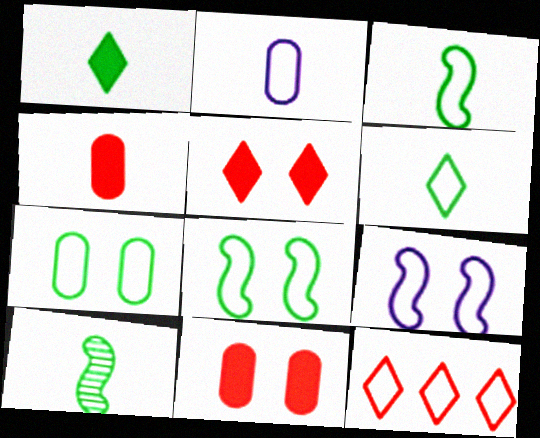[[2, 8, 12]]